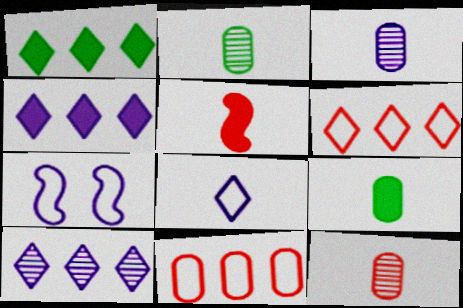[[1, 6, 10], 
[1, 7, 12], 
[2, 3, 12], 
[2, 5, 8], 
[3, 4, 7]]